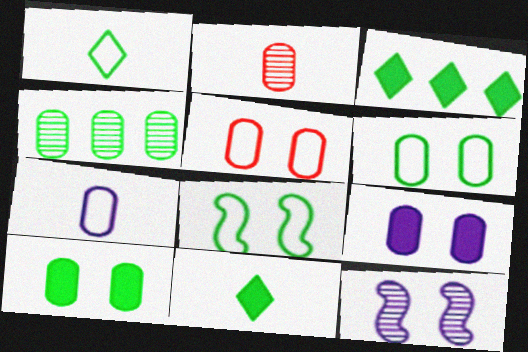[[4, 8, 11]]